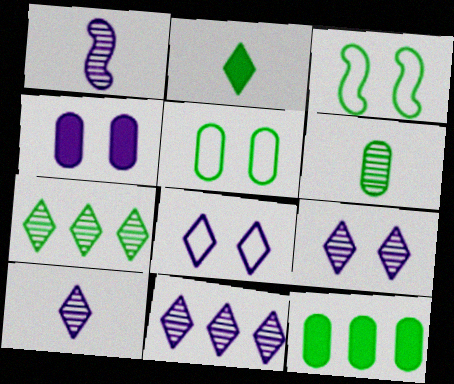[[5, 6, 12], 
[9, 10, 11]]